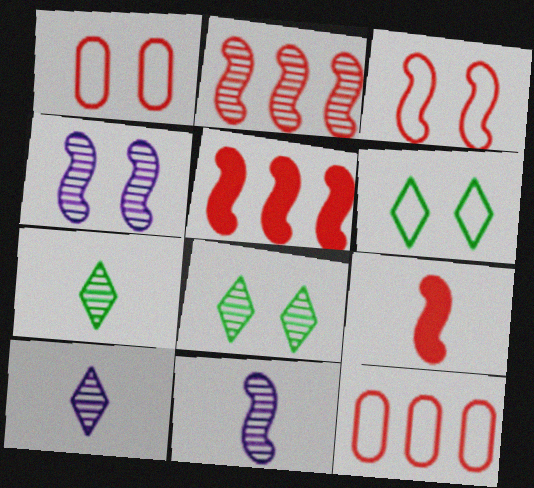[[2, 3, 9]]